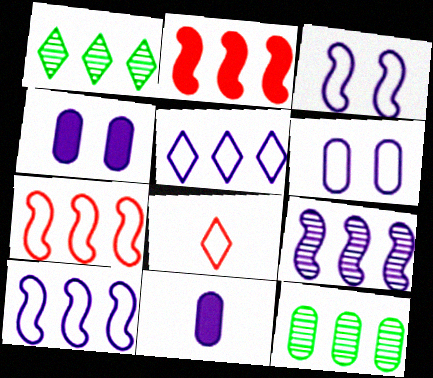[[2, 5, 12]]